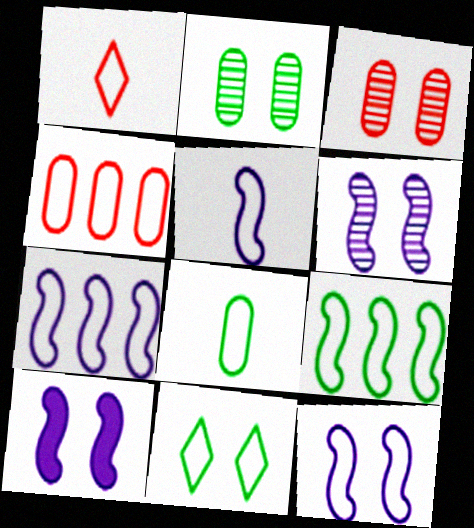[[1, 5, 8], 
[3, 10, 11], 
[4, 5, 11], 
[5, 7, 12], 
[6, 10, 12], 
[8, 9, 11]]